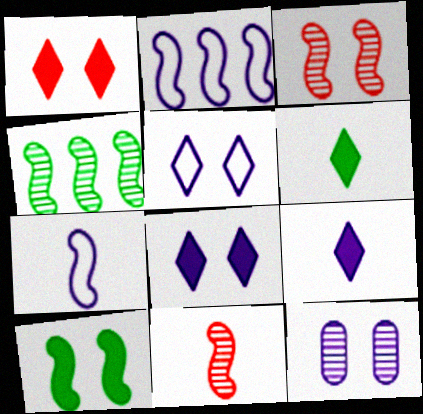[[2, 9, 12], 
[2, 10, 11]]